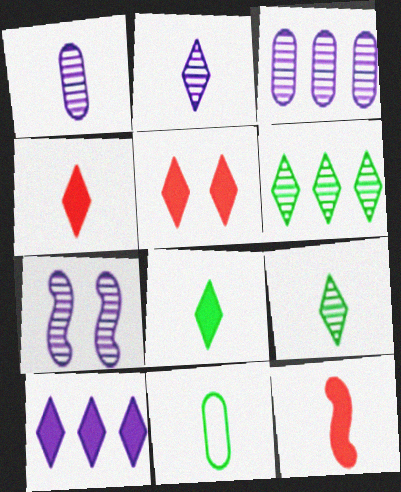[[2, 3, 7], 
[2, 11, 12], 
[5, 8, 10]]